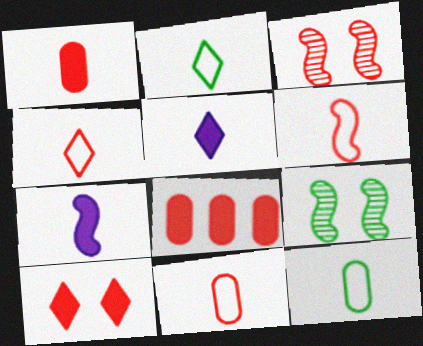[[3, 4, 8], 
[4, 6, 11]]